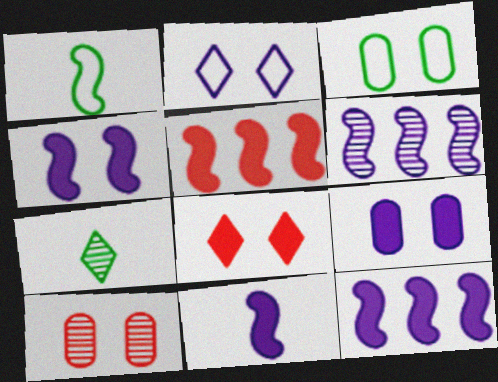[[3, 9, 10], 
[4, 11, 12], 
[6, 7, 10]]